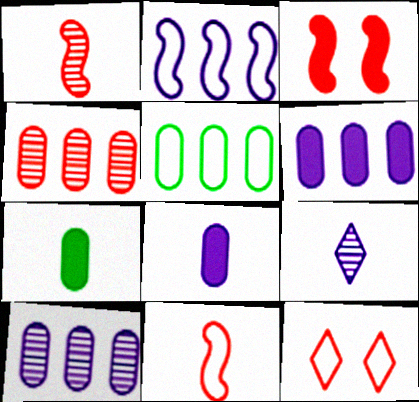[[3, 5, 9], 
[4, 5, 6], 
[7, 9, 11]]